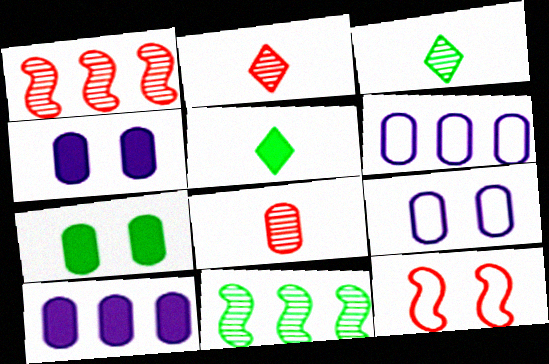[[1, 5, 9], 
[3, 10, 12], 
[6, 7, 8]]